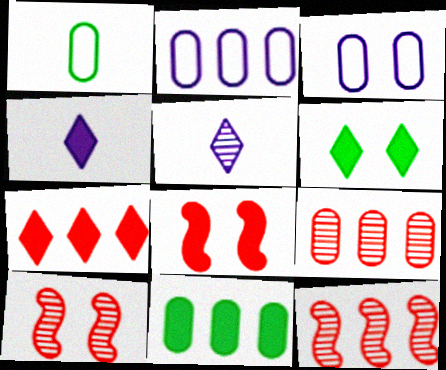[[2, 9, 11], 
[3, 6, 10], 
[4, 6, 7], 
[4, 8, 11]]